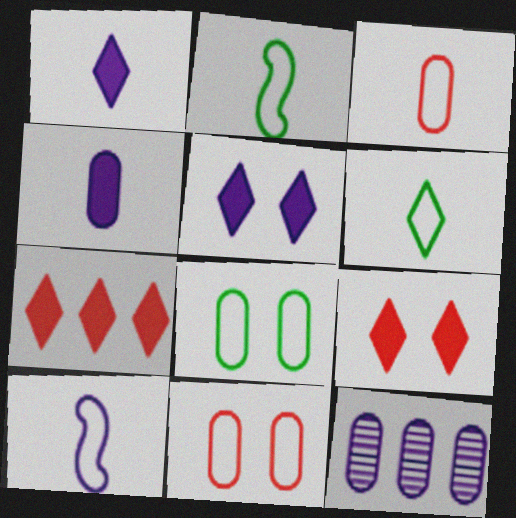[[2, 9, 12], 
[3, 6, 10], 
[5, 10, 12]]